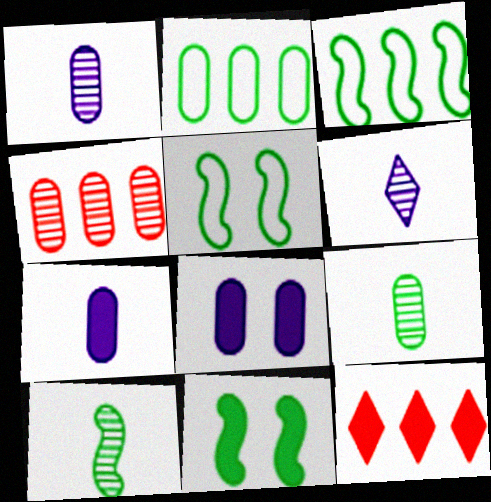[[1, 5, 12], 
[3, 10, 11], 
[7, 11, 12]]